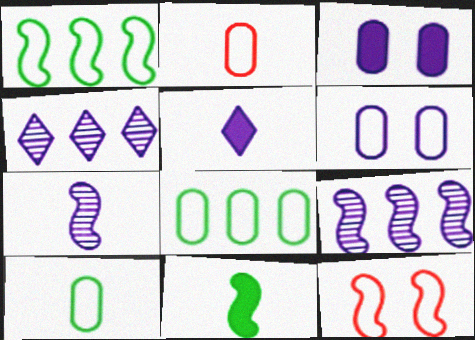[[2, 6, 8], 
[5, 6, 9], 
[9, 11, 12]]